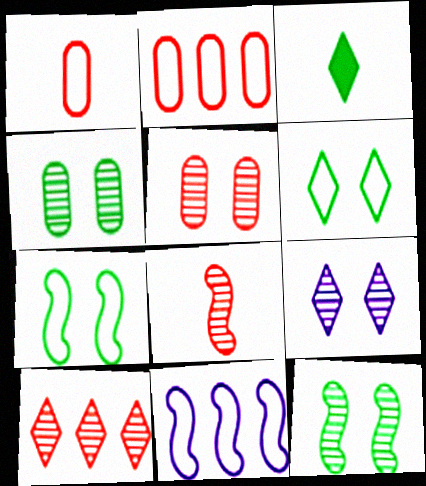[[1, 6, 11], 
[3, 5, 11], 
[5, 8, 10], 
[5, 9, 12]]